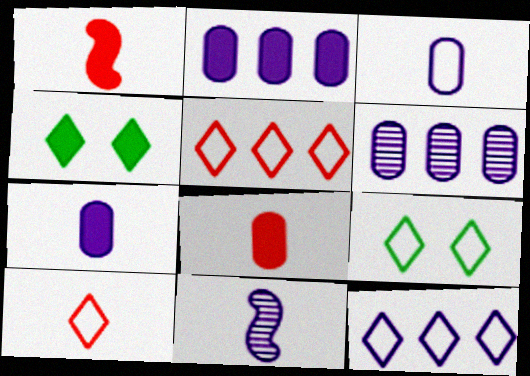[[1, 2, 4], 
[1, 6, 9], 
[9, 10, 12]]